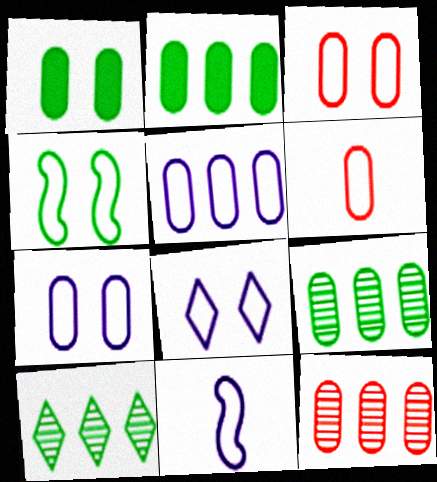[[2, 5, 12], 
[3, 4, 8], 
[5, 8, 11]]